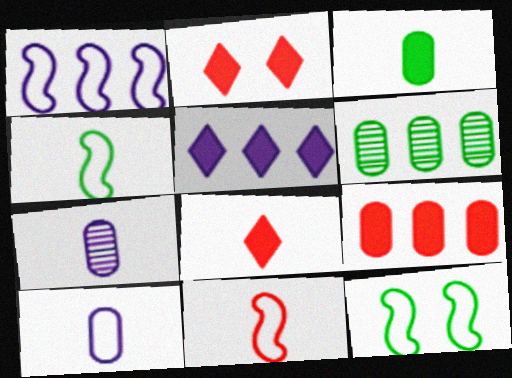[[1, 11, 12], 
[4, 7, 8]]